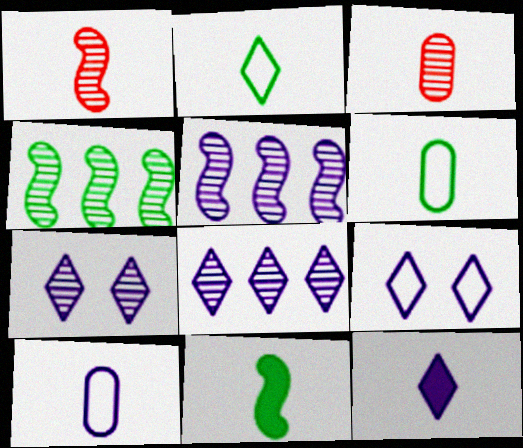[[1, 6, 12], 
[3, 4, 7], 
[8, 9, 12]]